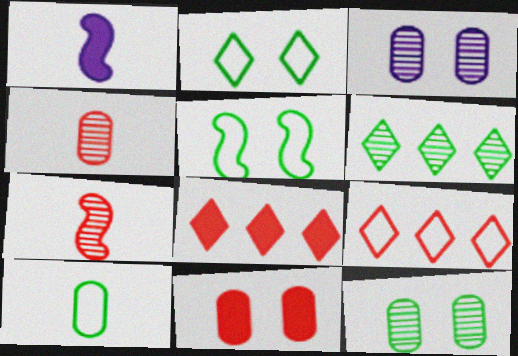[[1, 9, 12], 
[3, 6, 7], 
[7, 9, 11]]